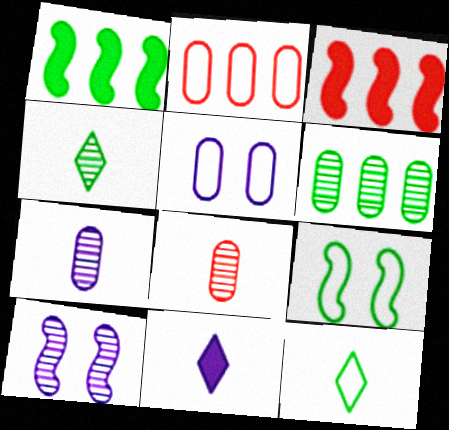[[3, 4, 5]]